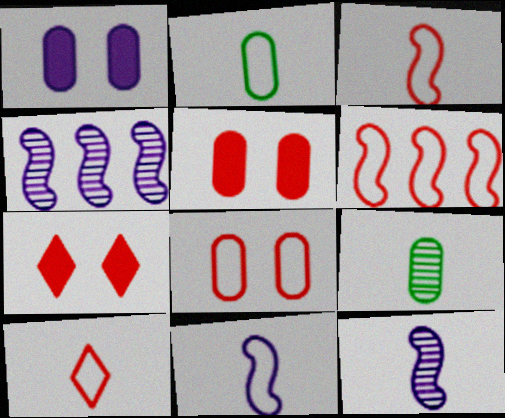[[2, 4, 7], 
[2, 10, 11], 
[6, 8, 10]]